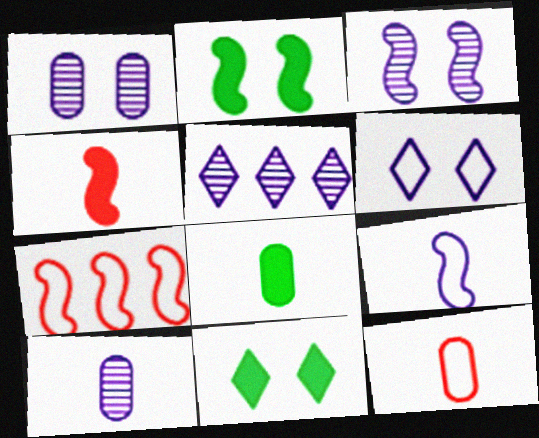[[2, 5, 12], 
[3, 5, 10], 
[7, 10, 11], 
[8, 10, 12]]